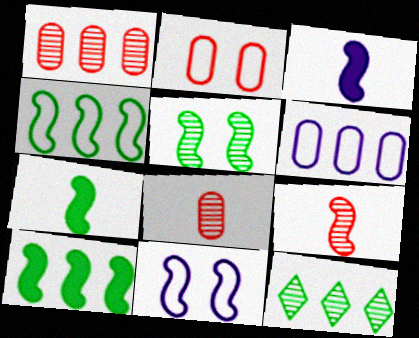[[2, 3, 12], 
[4, 5, 7], 
[9, 10, 11]]